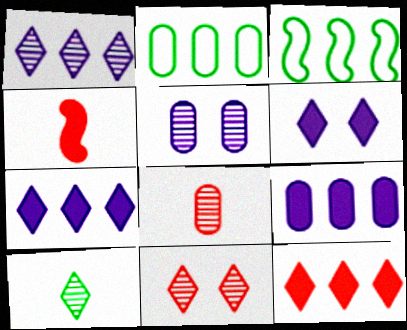[[1, 10, 11], 
[3, 6, 8]]